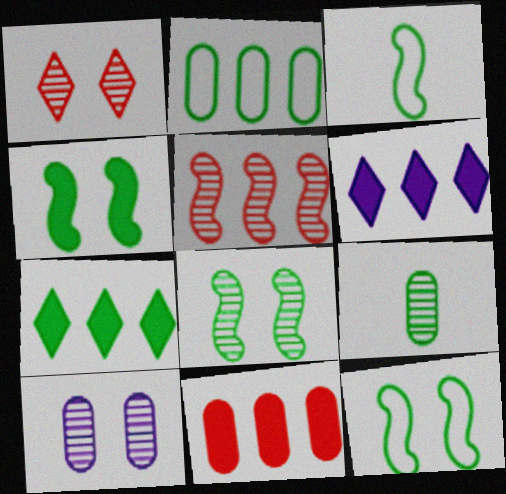[[1, 8, 10], 
[2, 5, 6], 
[4, 8, 12], 
[7, 9, 12]]